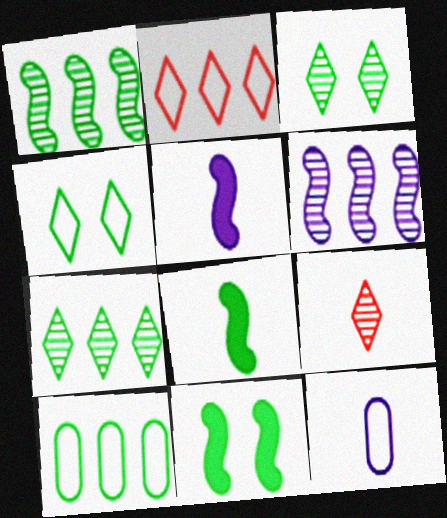[[3, 8, 10], 
[8, 9, 12]]